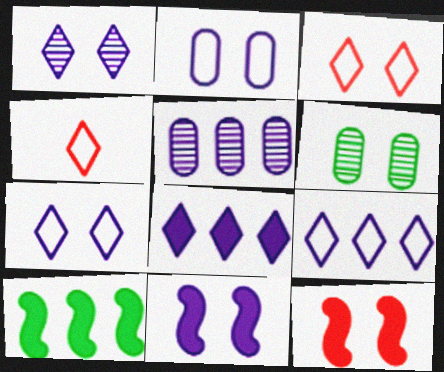[[1, 2, 11], 
[3, 6, 11], 
[6, 7, 12]]